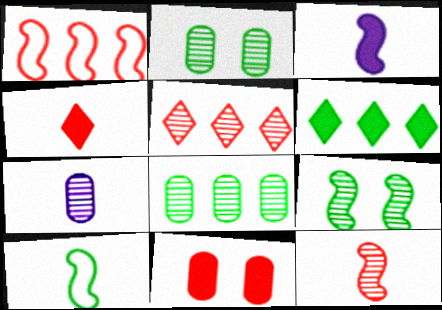[[1, 3, 9], 
[2, 6, 10], 
[3, 6, 11], 
[3, 10, 12], 
[4, 7, 10], 
[5, 7, 9]]